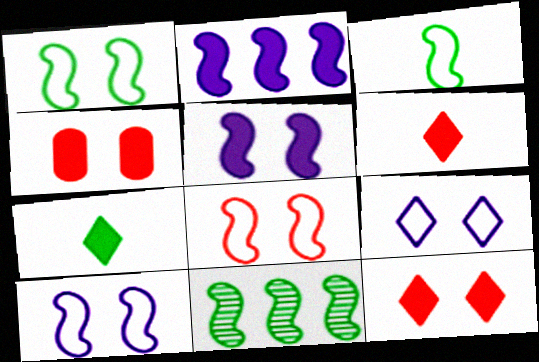[[1, 8, 10], 
[2, 4, 7]]